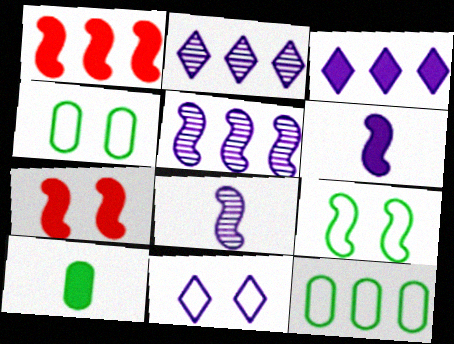[[1, 2, 12], 
[1, 8, 9], 
[3, 7, 10]]